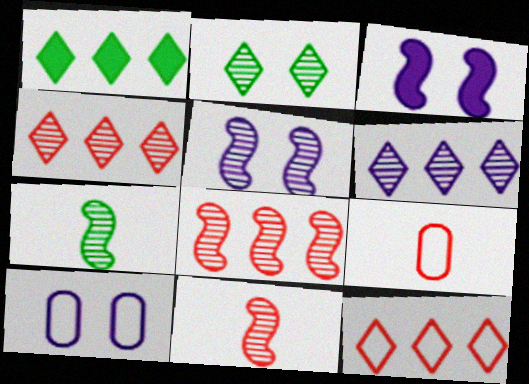[[1, 5, 9], 
[1, 6, 12], 
[1, 10, 11], 
[5, 7, 8]]